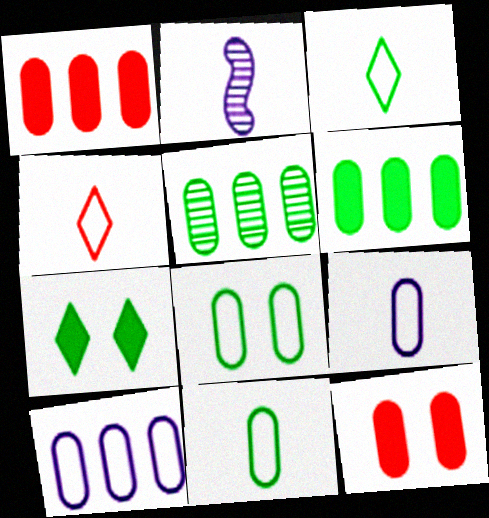[[1, 5, 10], 
[5, 9, 12]]